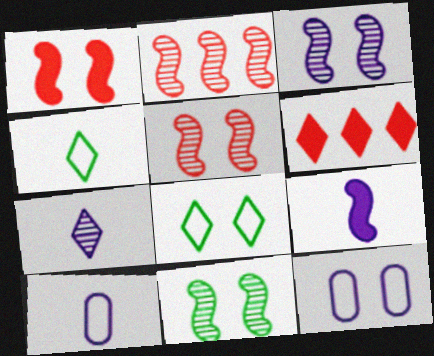[[3, 5, 11], 
[6, 7, 8], 
[6, 10, 11], 
[7, 9, 10]]